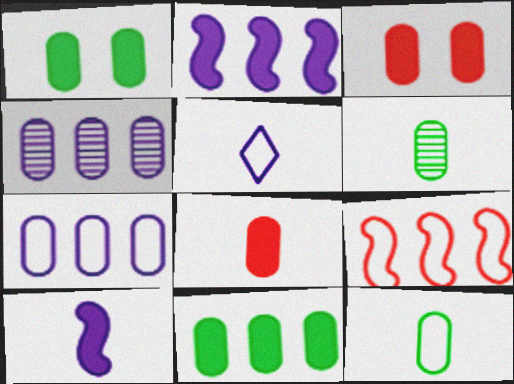[[3, 4, 12], 
[3, 6, 7]]